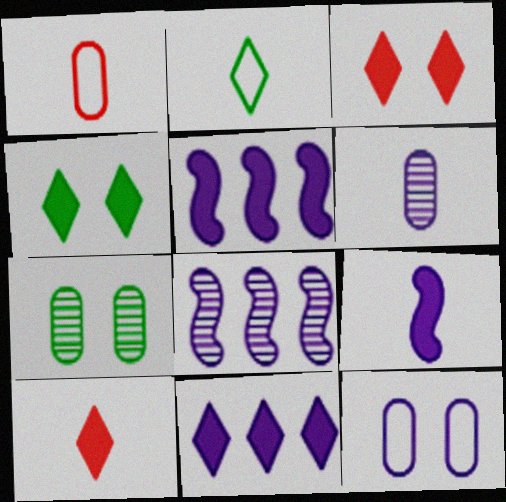[[1, 4, 8], 
[4, 10, 11]]